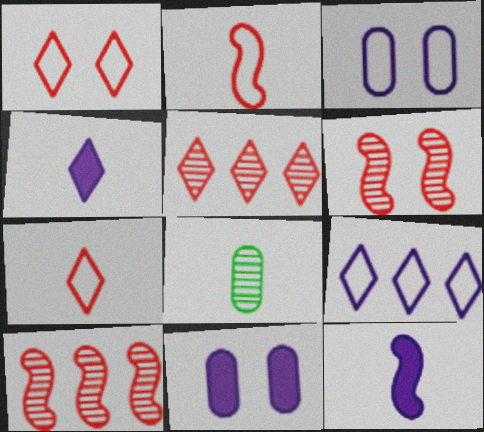[[2, 4, 8], 
[7, 8, 12]]